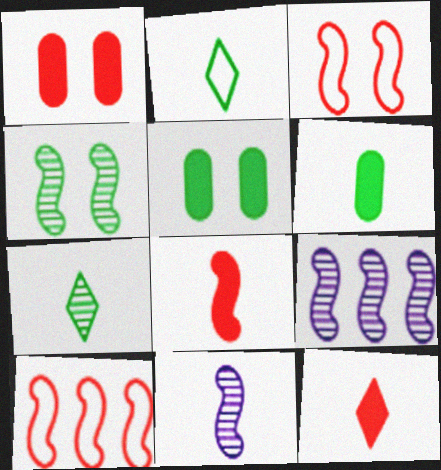[[1, 2, 9]]